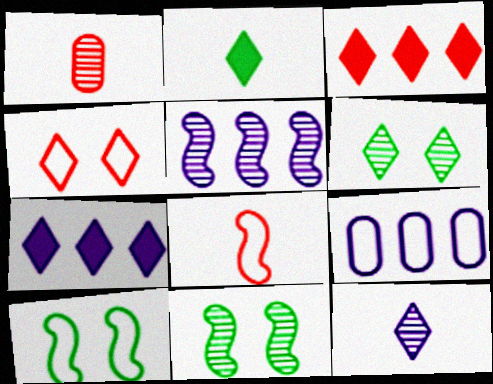[[1, 5, 6], 
[1, 7, 10], 
[5, 7, 9]]